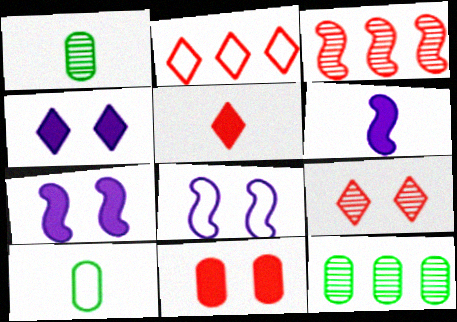[[1, 2, 7], 
[2, 5, 9], 
[2, 8, 10], 
[3, 4, 10], 
[5, 8, 12]]